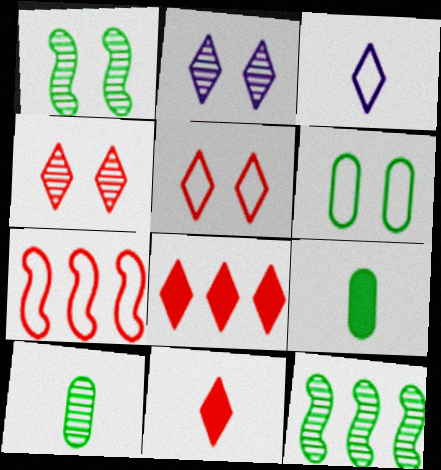[[2, 7, 9], 
[3, 6, 7]]